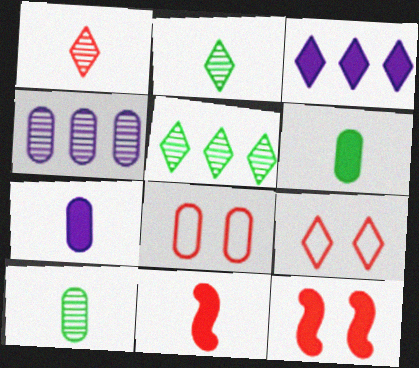[[2, 3, 9], 
[3, 6, 12], 
[4, 6, 8]]